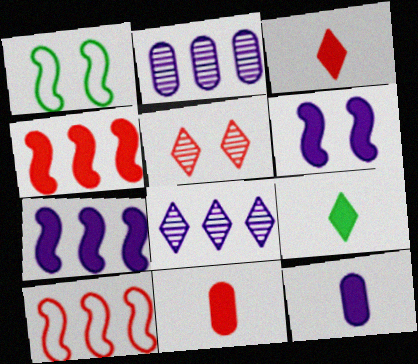[[1, 2, 3], 
[1, 8, 11], 
[5, 10, 11]]